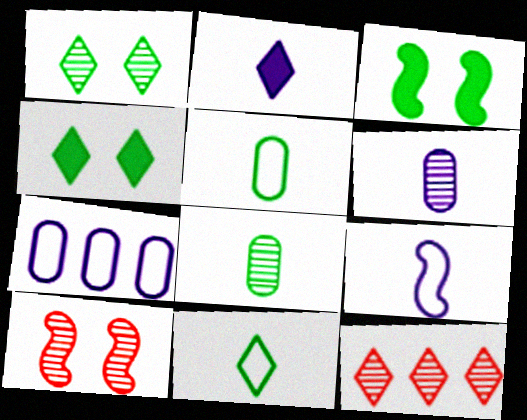[[2, 6, 9]]